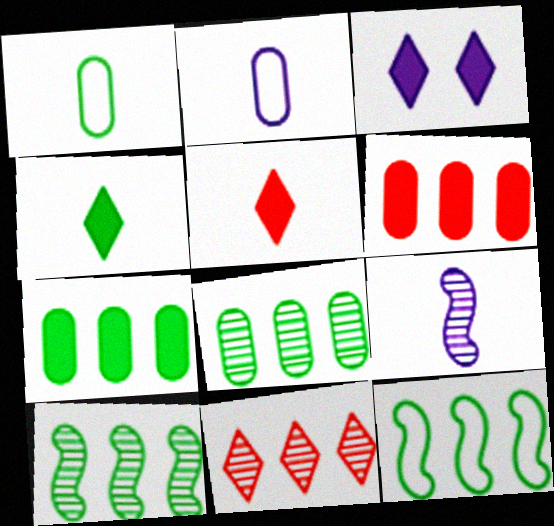[[1, 5, 9]]